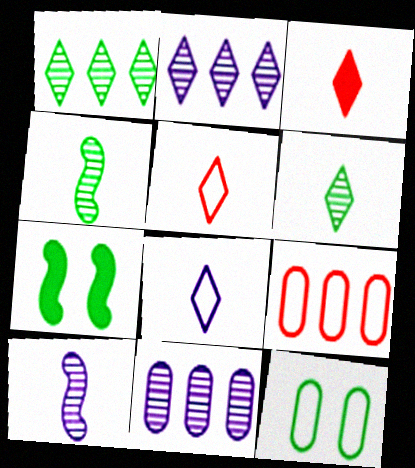[[3, 6, 8], 
[5, 7, 11]]